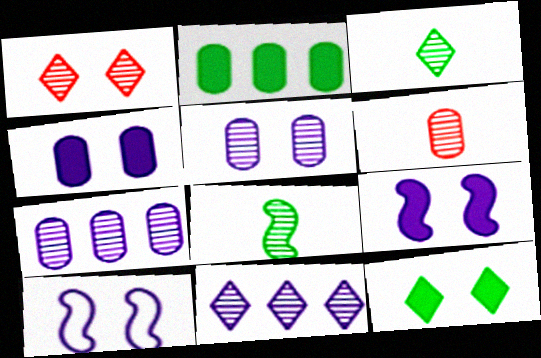[[1, 3, 11], 
[1, 7, 8]]